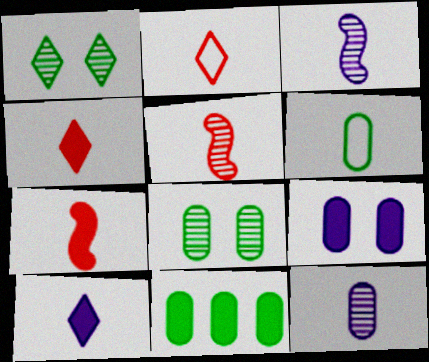[[3, 4, 6], 
[5, 6, 10], 
[6, 8, 11]]